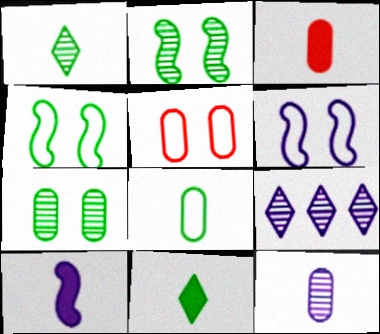[[3, 4, 9], 
[3, 8, 12], 
[3, 10, 11]]